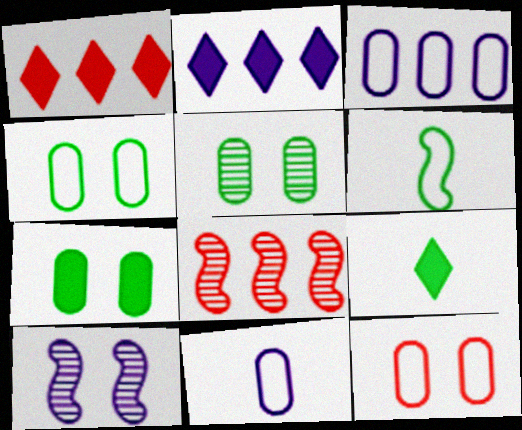[[2, 10, 11], 
[4, 5, 7]]